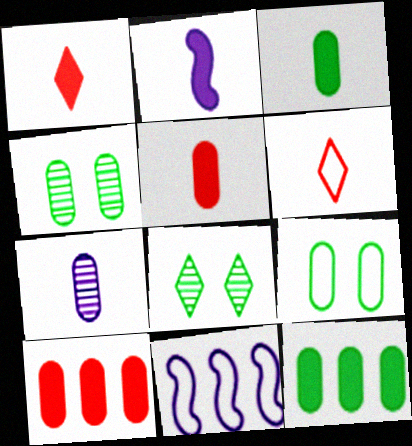[[1, 2, 3], 
[1, 4, 11], 
[5, 8, 11], 
[6, 9, 11], 
[7, 9, 10]]